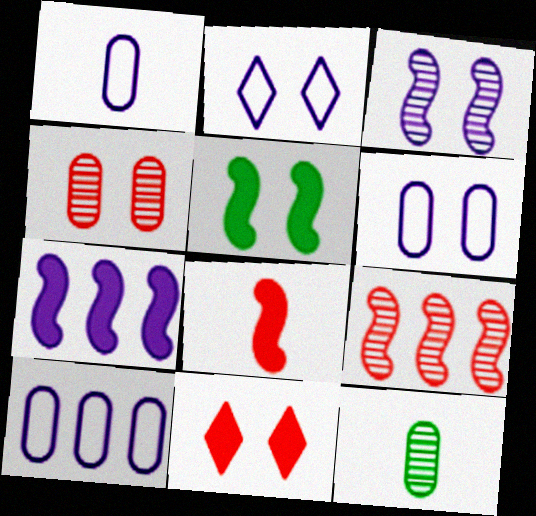[[1, 6, 10], 
[2, 4, 5], 
[5, 7, 8]]